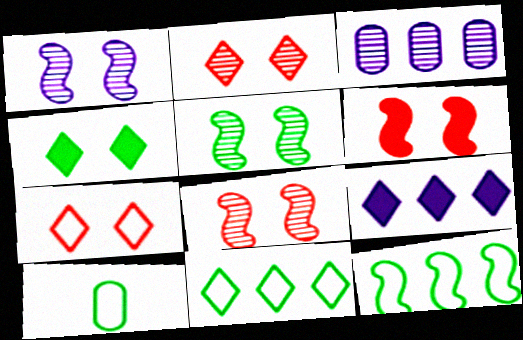[[1, 5, 8], 
[8, 9, 10]]